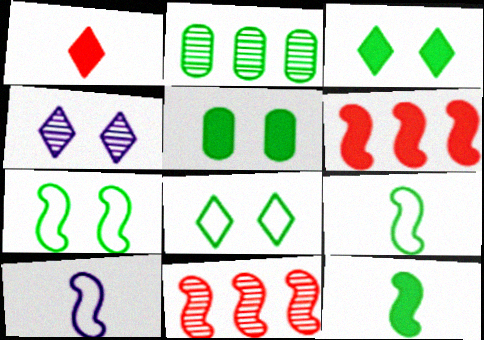[[2, 3, 9], 
[2, 8, 12]]